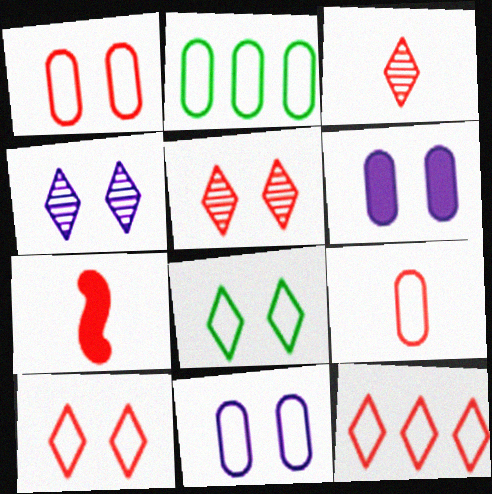[[2, 4, 7], 
[2, 9, 11], 
[3, 7, 9]]